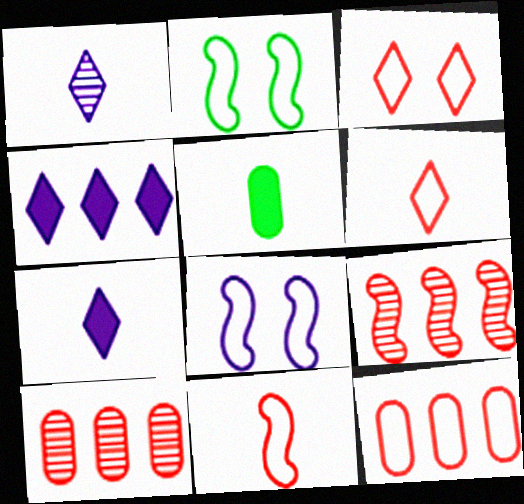[[1, 5, 11], 
[2, 7, 10], 
[3, 11, 12]]